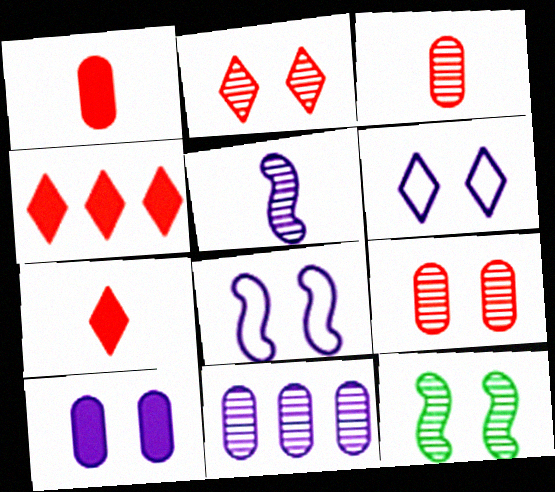[]